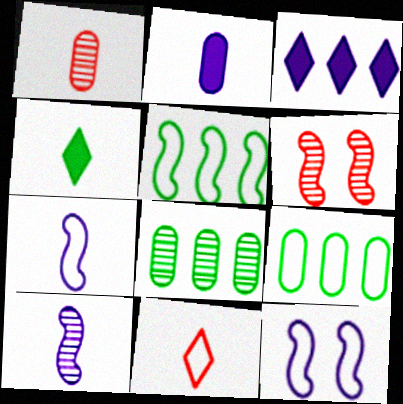[[1, 4, 7], 
[9, 11, 12]]